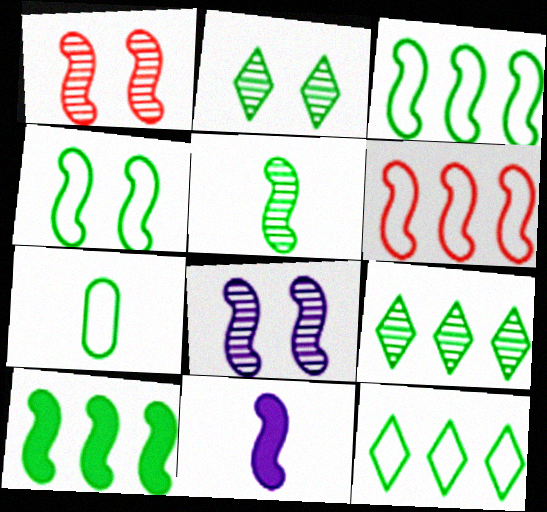[[1, 3, 11], 
[2, 7, 10], 
[4, 5, 10], 
[4, 7, 12]]